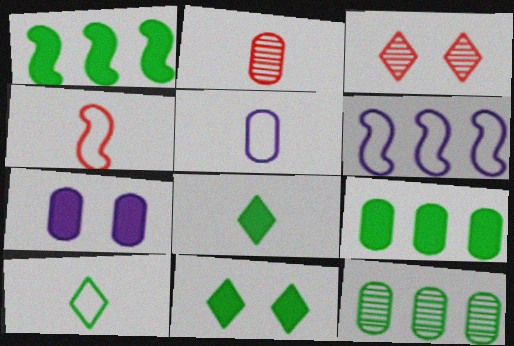[[1, 3, 5], 
[2, 6, 11], 
[4, 5, 10]]